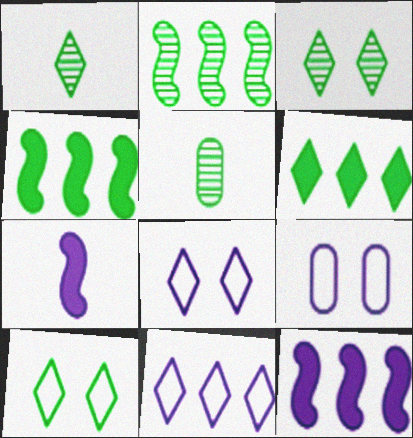[[1, 6, 10], 
[2, 3, 5], 
[4, 5, 10]]